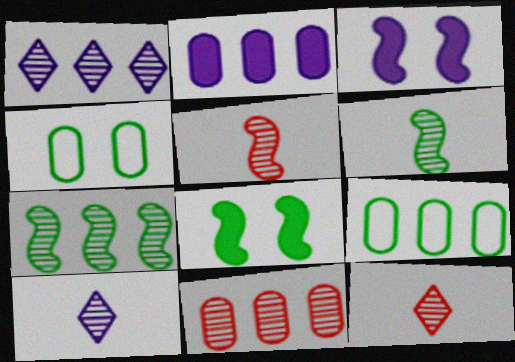[[1, 7, 11], 
[2, 9, 11], 
[3, 9, 12]]